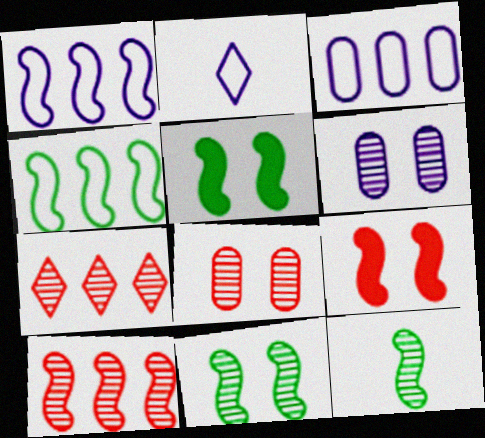[[1, 9, 12], 
[4, 5, 12], 
[6, 7, 12]]